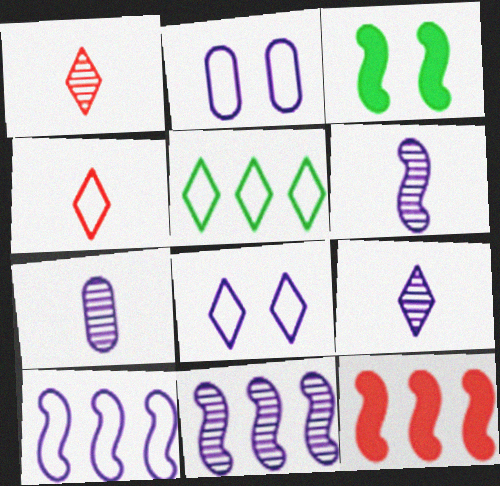[[4, 5, 8], 
[6, 7, 9]]